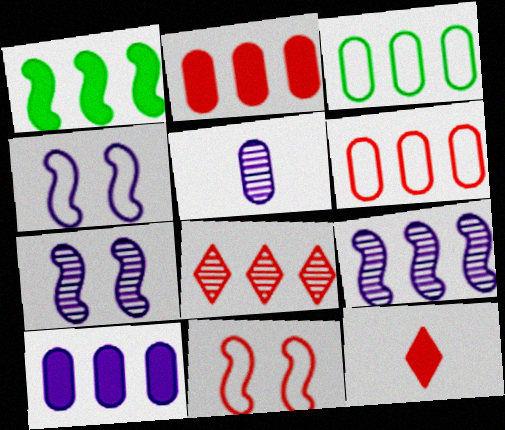[[3, 7, 12]]